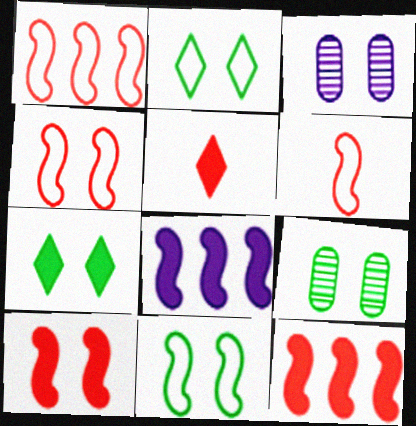[[1, 4, 6], 
[2, 3, 10], 
[3, 4, 7], 
[7, 9, 11]]